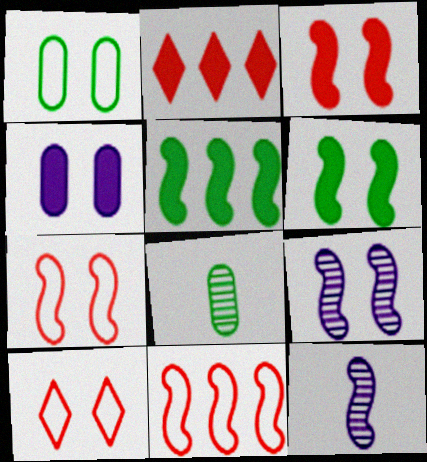[[1, 2, 12], 
[5, 7, 12], 
[6, 7, 9], 
[6, 11, 12]]